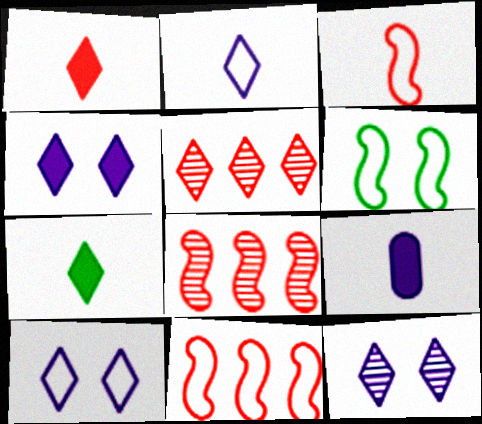[[4, 10, 12], 
[5, 6, 9], 
[5, 7, 10]]